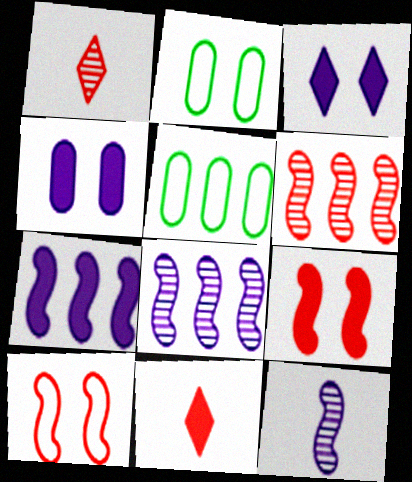[[1, 2, 7], 
[2, 8, 11]]